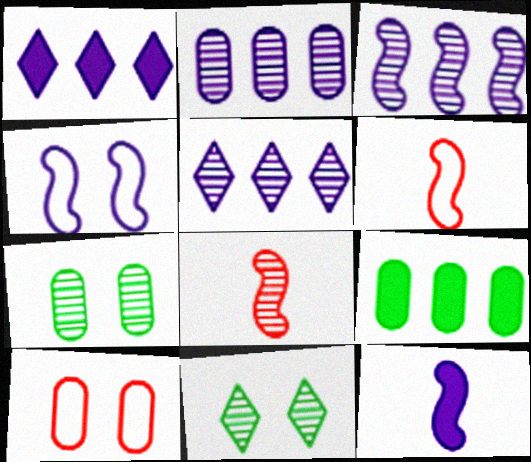[[1, 6, 7], 
[2, 3, 5], 
[2, 8, 11], 
[3, 4, 12], 
[5, 7, 8]]